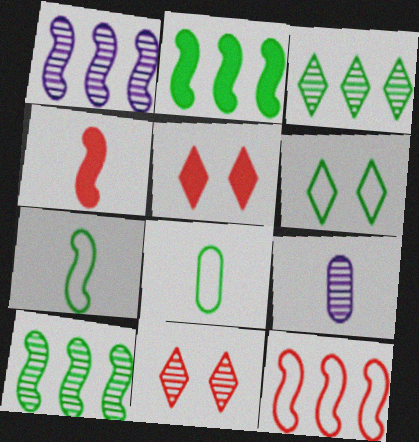[[1, 2, 12], 
[1, 5, 8], 
[9, 10, 11]]